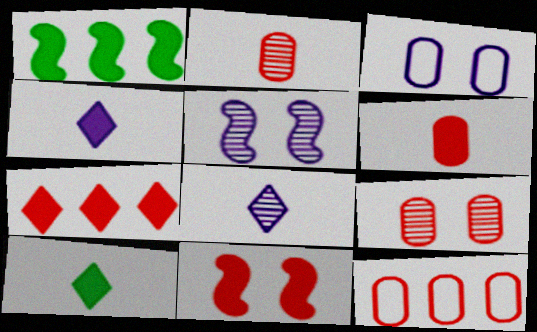[[5, 10, 12], 
[6, 7, 11], 
[6, 9, 12]]